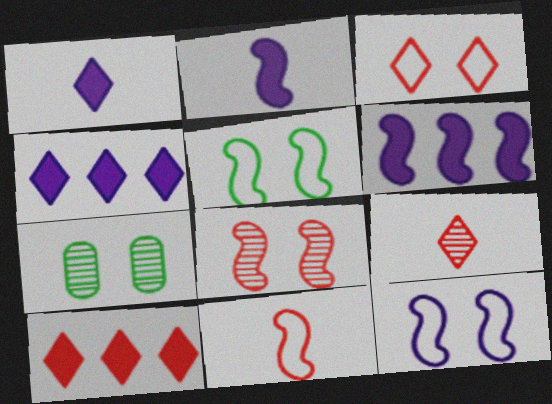[[3, 9, 10], 
[4, 7, 11]]